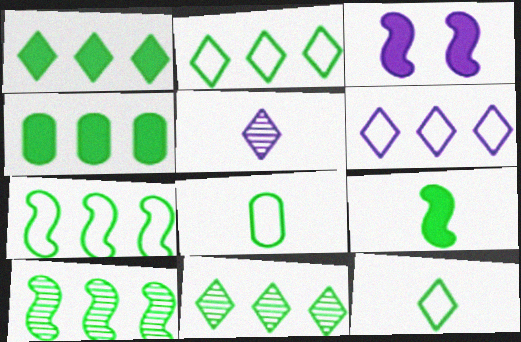[[1, 2, 11], 
[2, 4, 10], 
[4, 7, 11]]